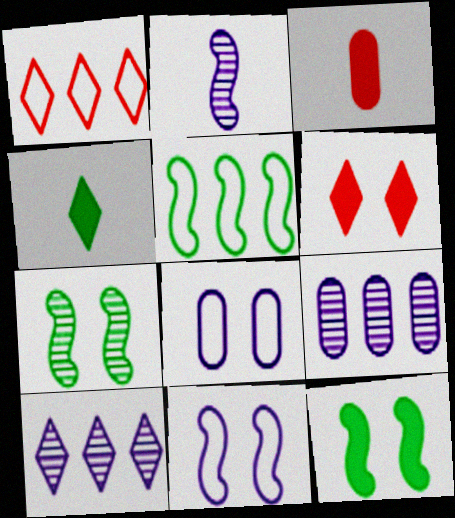[[6, 7, 8]]